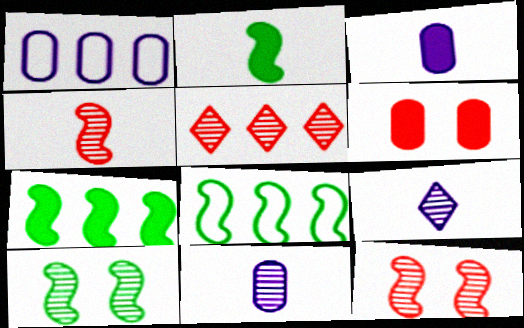[[1, 5, 7], 
[2, 8, 10], 
[5, 10, 11], 
[6, 8, 9]]